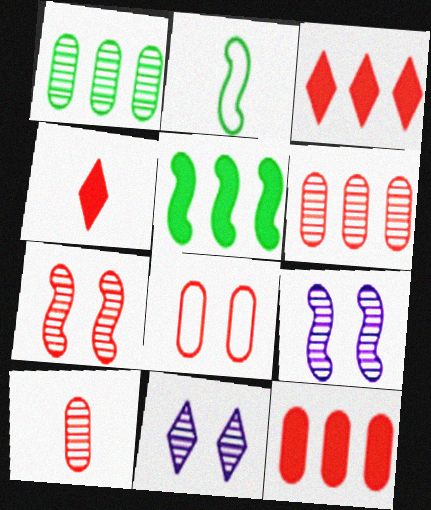[[2, 11, 12], 
[8, 10, 12]]